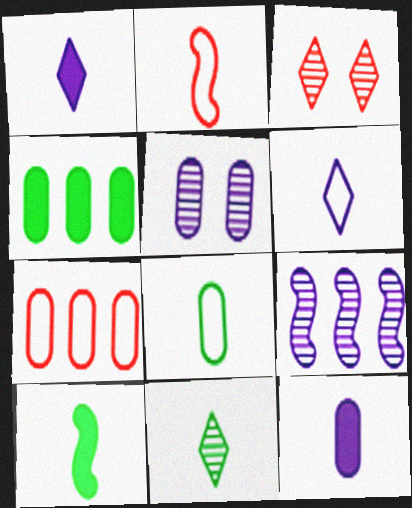[[2, 6, 8], 
[2, 11, 12], 
[8, 10, 11]]